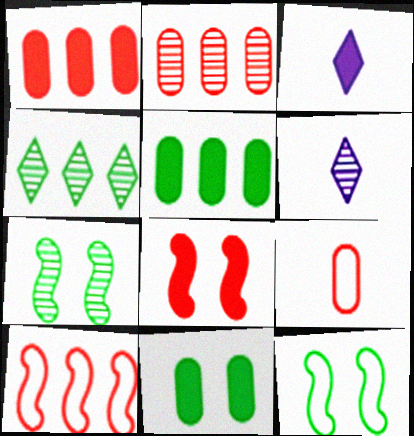[[1, 6, 12], 
[2, 3, 12], 
[2, 6, 7], 
[3, 5, 8], 
[6, 10, 11]]